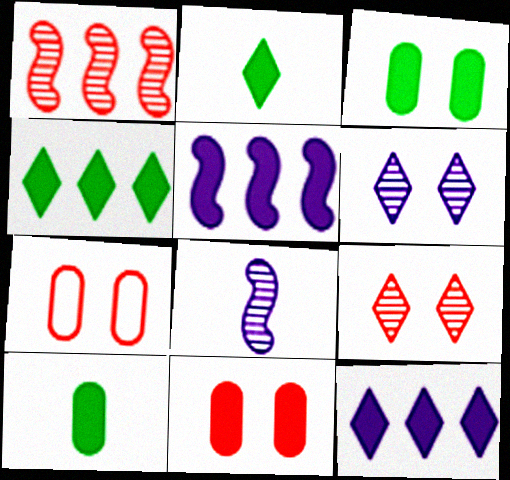[[2, 5, 11], 
[4, 7, 8]]